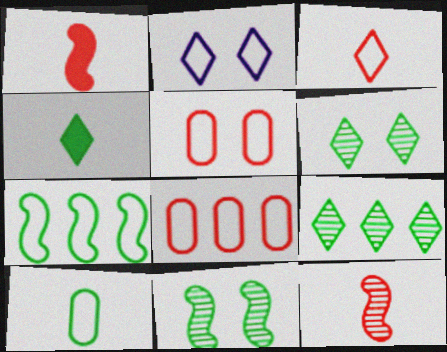[]